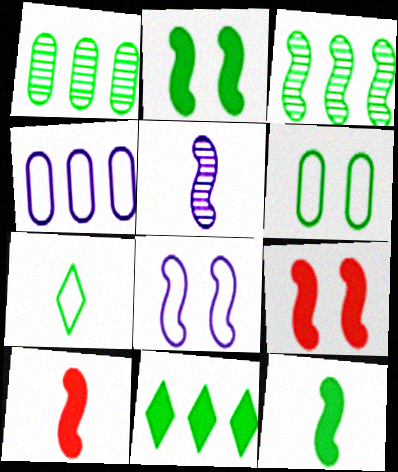[[1, 2, 7], 
[3, 8, 10]]